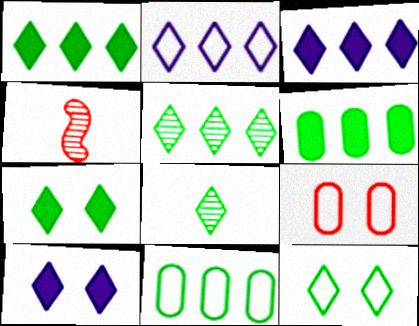[[1, 8, 12], 
[4, 10, 11]]